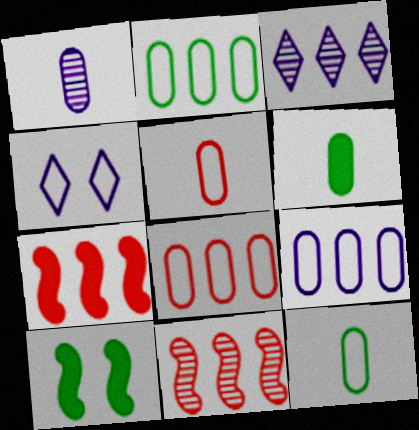[[1, 5, 6], 
[2, 3, 7], 
[2, 8, 9], 
[3, 5, 10], 
[4, 6, 11]]